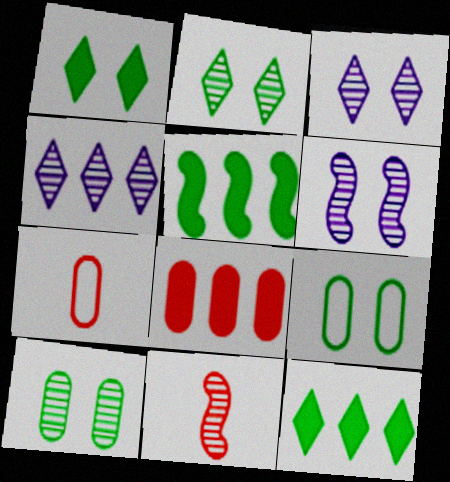[[3, 5, 7], 
[4, 10, 11], 
[6, 7, 12]]